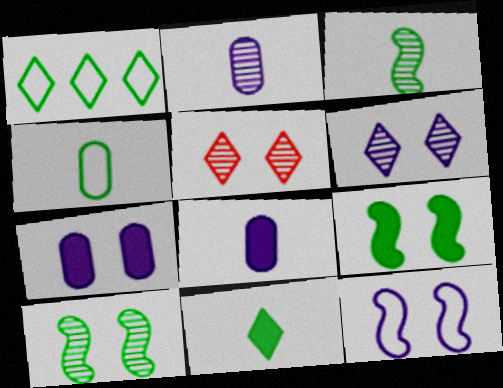[[3, 4, 11], 
[6, 7, 12]]